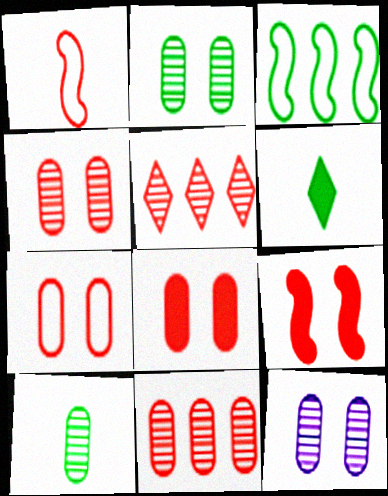[[1, 5, 8], 
[2, 3, 6], 
[2, 4, 12], 
[4, 7, 8], 
[10, 11, 12]]